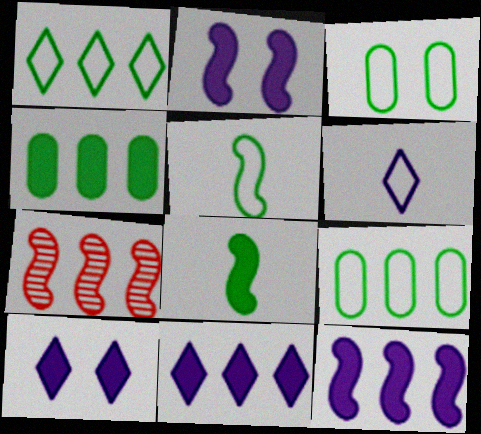[[1, 3, 5], 
[2, 5, 7], 
[7, 9, 11]]